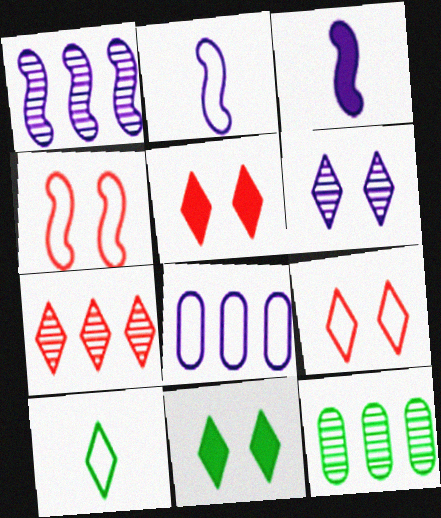[[1, 7, 12], 
[2, 5, 12], 
[3, 6, 8], 
[3, 9, 12], 
[4, 8, 10], 
[6, 9, 11]]